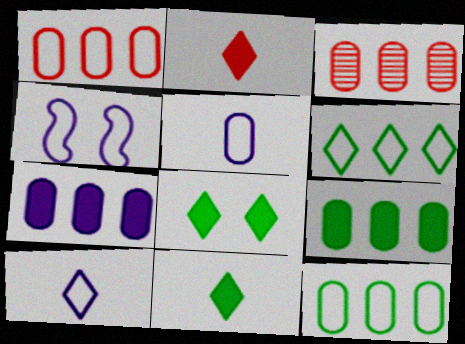[[3, 4, 11], 
[3, 7, 12]]